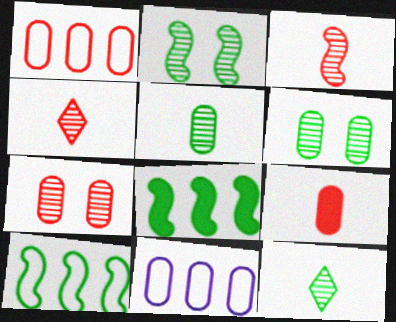[[1, 7, 9], 
[6, 9, 11]]